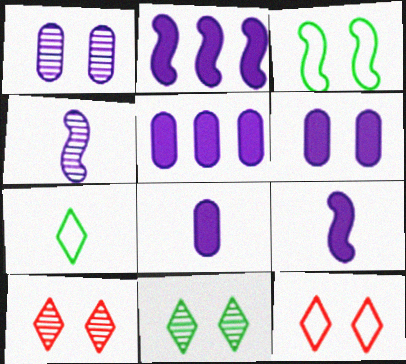[[3, 6, 10], 
[5, 6, 8]]